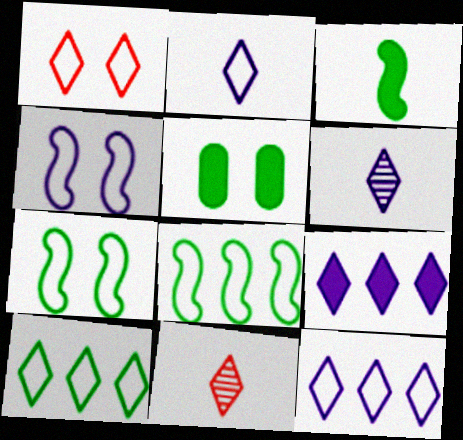[[1, 2, 10]]